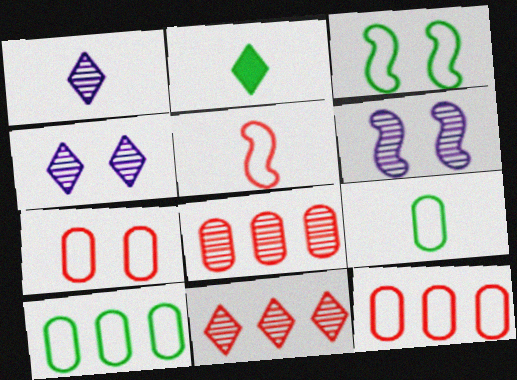[[2, 6, 12]]